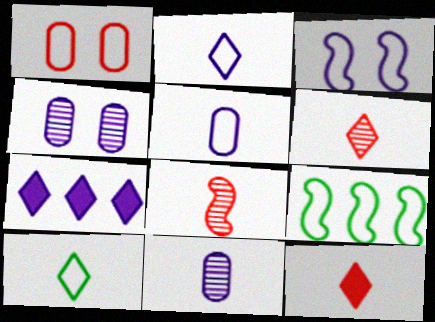[[1, 2, 9], 
[3, 7, 11], 
[4, 9, 12]]